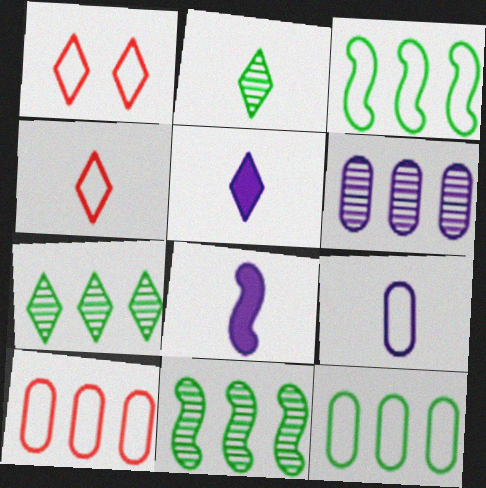[[1, 3, 9], 
[1, 5, 7], 
[2, 4, 5]]